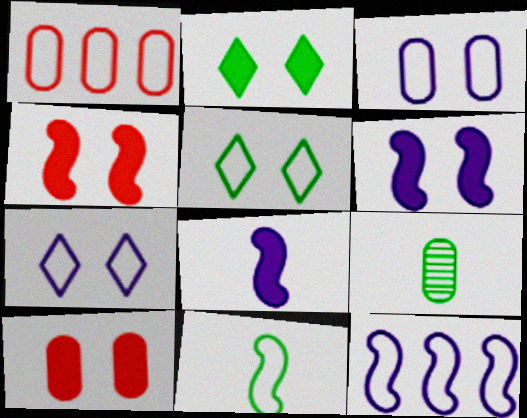[[1, 7, 11], 
[2, 6, 10]]